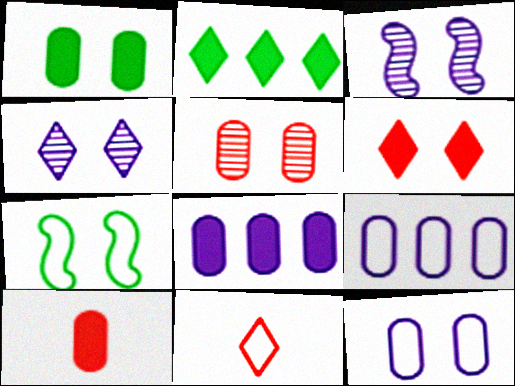[[1, 5, 12], 
[1, 8, 10], 
[2, 4, 11], 
[7, 9, 11]]